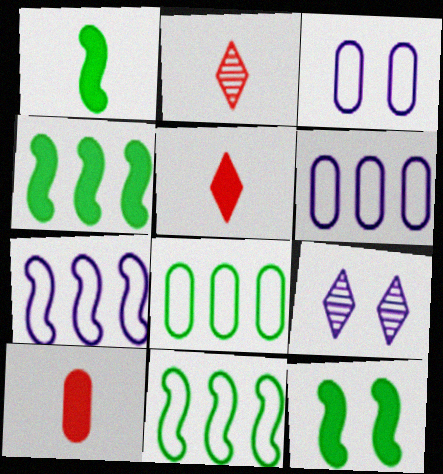[[1, 4, 12], 
[2, 3, 4], 
[2, 6, 12], 
[9, 10, 11]]